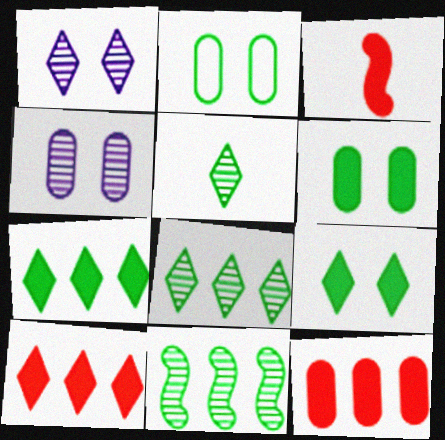[]